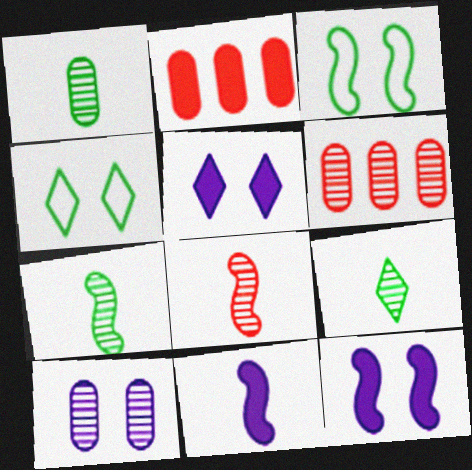[[1, 6, 10], 
[1, 7, 9], 
[4, 6, 11]]